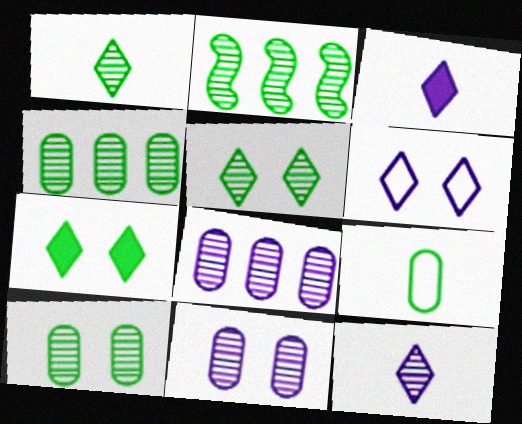[[1, 2, 10], 
[2, 7, 9]]